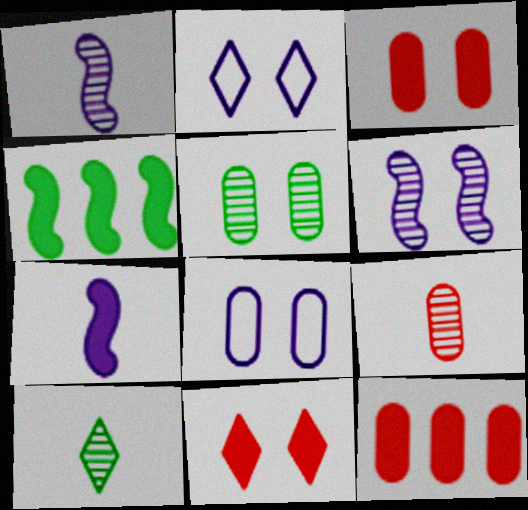[[1, 9, 10], 
[2, 4, 9], 
[3, 5, 8]]